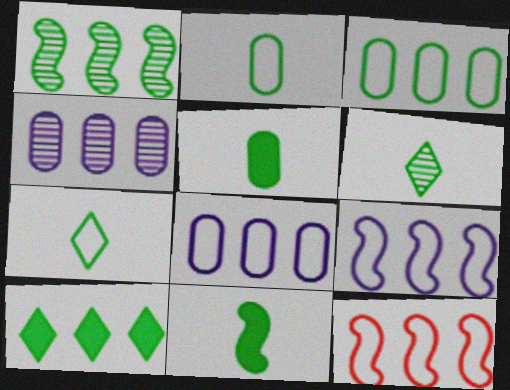[[1, 3, 10], 
[2, 6, 11], 
[4, 10, 12]]